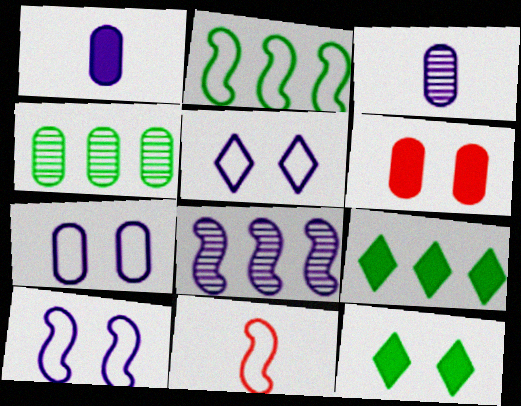[[1, 5, 8], 
[2, 4, 9], 
[2, 10, 11], 
[5, 7, 10]]